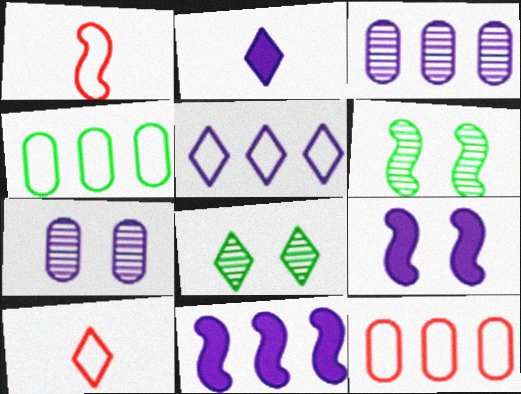[[1, 6, 11], 
[2, 6, 12], 
[3, 5, 11]]